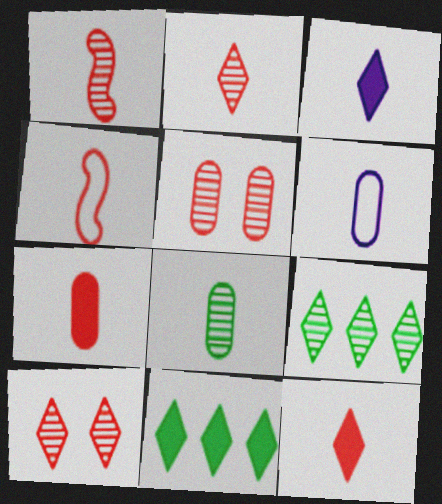[[2, 4, 7], 
[3, 4, 8], 
[6, 7, 8]]